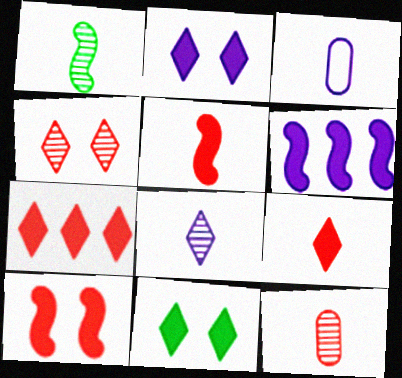[[1, 3, 9], 
[1, 8, 12]]